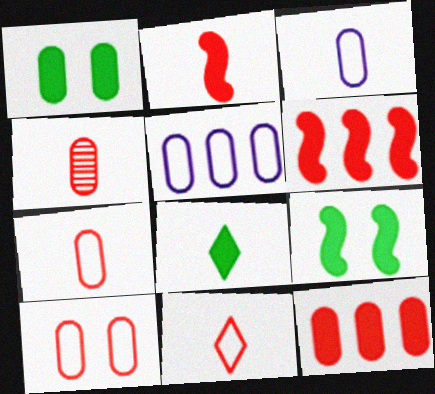[[1, 4, 5], 
[2, 4, 11], 
[4, 10, 12]]